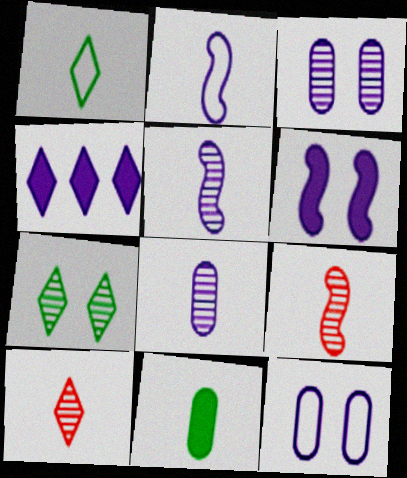[[2, 3, 4], 
[2, 10, 11], 
[4, 5, 12]]